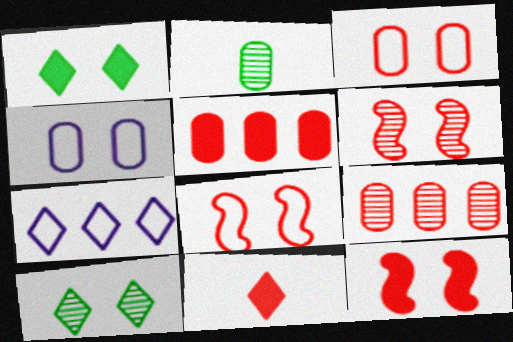[[1, 4, 6], 
[2, 4, 5], 
[2, 7, 12], 
[4, 10, 12], 
[5, 11, 12], 
[6, 8, 12], 
[7, 10, 11], 
[8, 9, 11]]